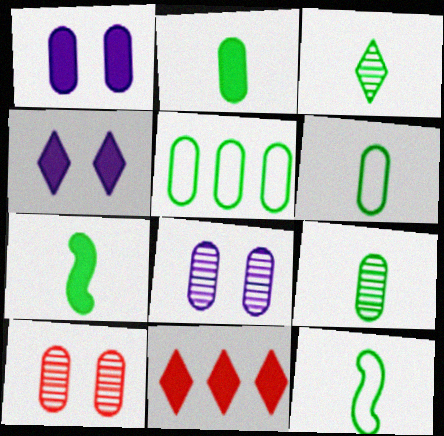[[1, 7, 11], 
[2, 3, 12], 
[2, 6, 9], 
[3, 6, 7], 
[8, 11, 12]]